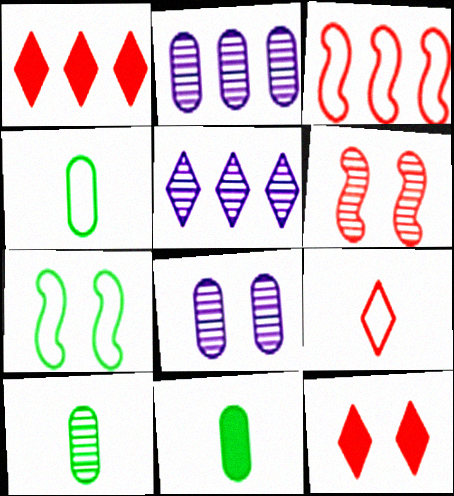[[4, 10, 11], 
[5, 6, 10], 
[7, 8, 12]]